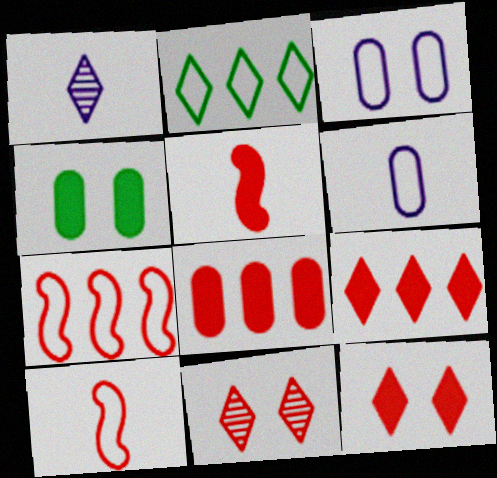[[1, 2, 12], 
[1, 4, 7], 
[2, 3, 10], 
[5, 8, 12], 
[8, 10, 11]]